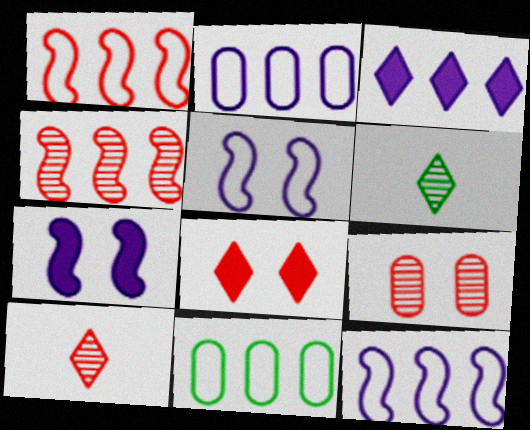[[3, 4, 11], 
[4, 9, 10], 
[7, 10, 11]]